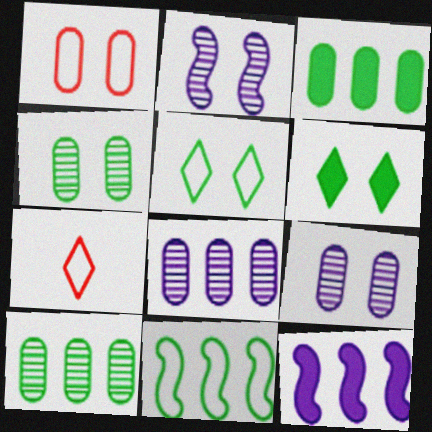[[1, 2, 6], 
[2, 3, 7], 
[4, 7, 12]]